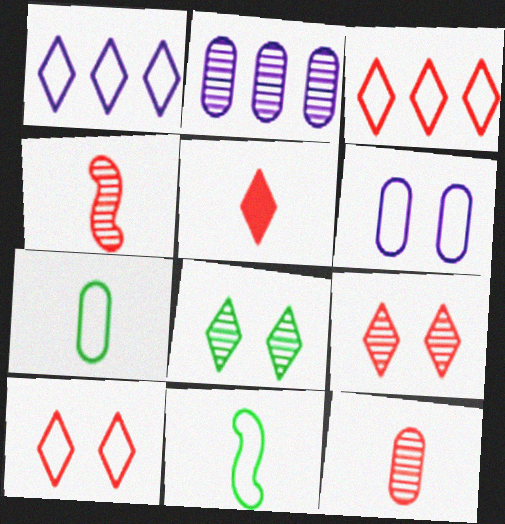[[1, 5, 8], 
[2, 4, 8], 
[3, 5, 9], 
[3, 6, 11]]